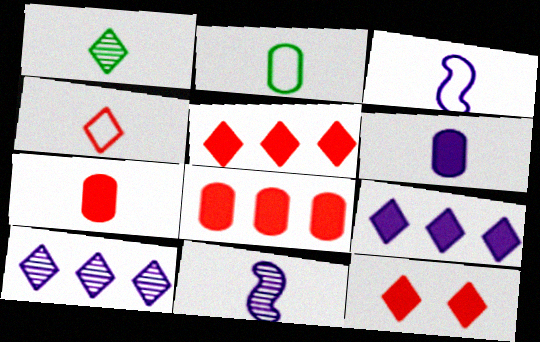[[1, 3, 7], 
[2, 3, 4]]